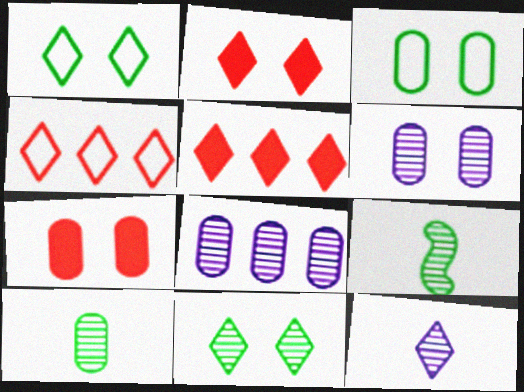[[1, 5, 12], 
[3, 6, 7]]